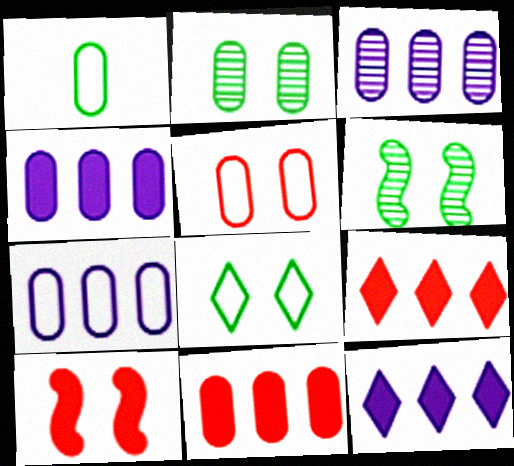[[1, 5, 7], 
[3, 4, 7]]